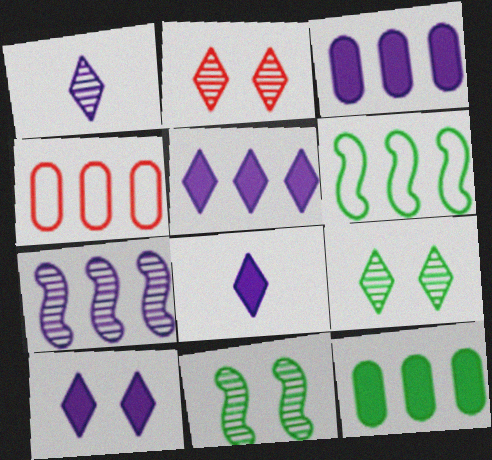[[4, 8, 11], 
[5, 8, 10]]